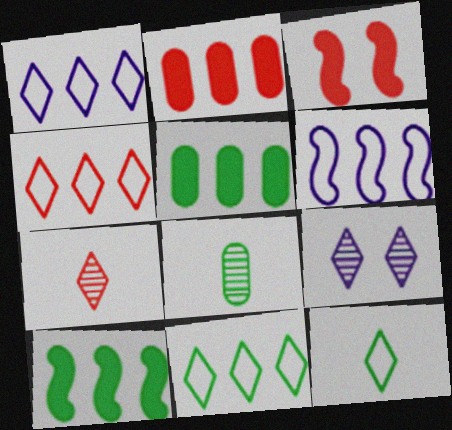[[1, 3, 8], 
[1, 4, 11]]